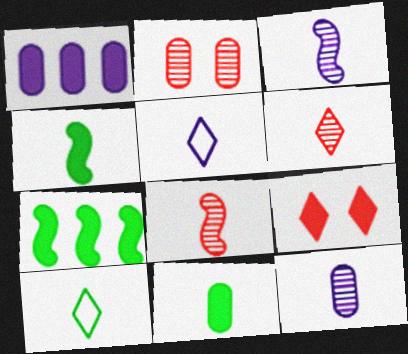[[1, 4, 9], 
[2, 5, 7], 
[5, 8, 11]]